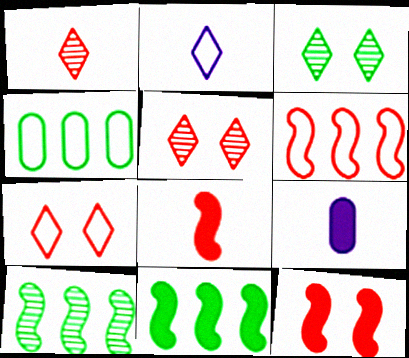[[3, 6, 9], 
[7, 9, 10]]